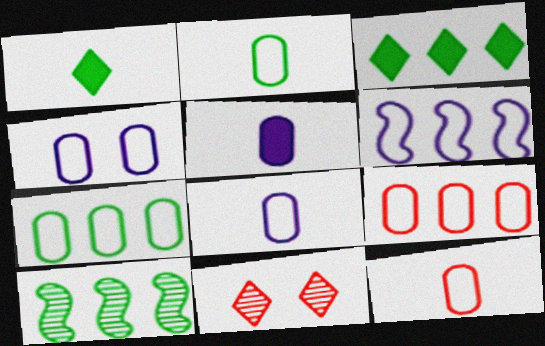[[2, 4, 9], 
[2, 8, 12], 
[3, 7, 10], 
[4, 7, 12]]